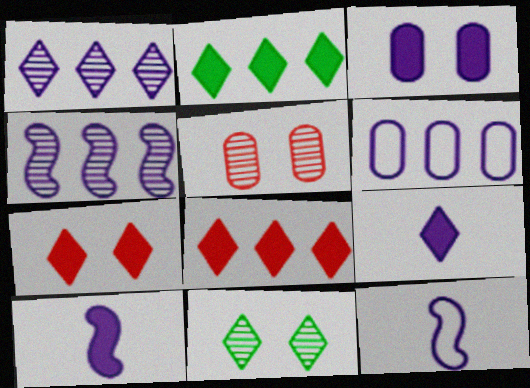[[1, 3, 12], 
[2, 5, 12], 
[2, 7, 9]]